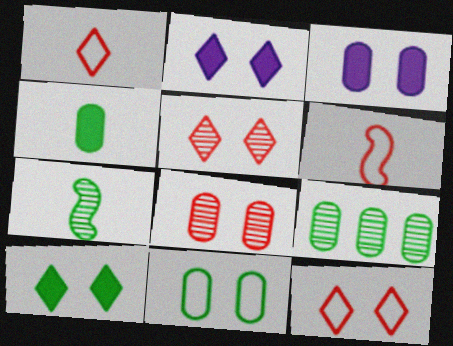[[2, 6, 9], 
[3, 8, 11], 
[4, 9, 11]]